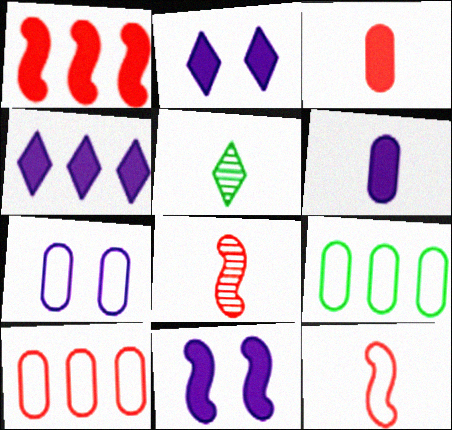[[1, 5, 7], 
[2, 8, 9], 
[4, 6, 11], 
[5, 6, 12], 
[5, 10, 11]]